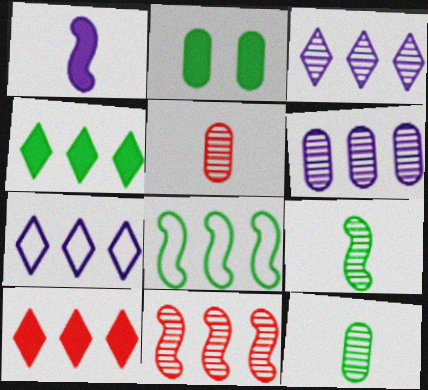[[1, 2, 10], 
[6, 8, 10]]